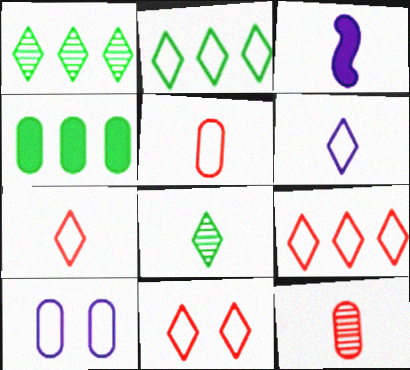[[2, 6, 11], 
[3, 5, 8], 
[4, 10, 12], 
[7, 9, 11]]